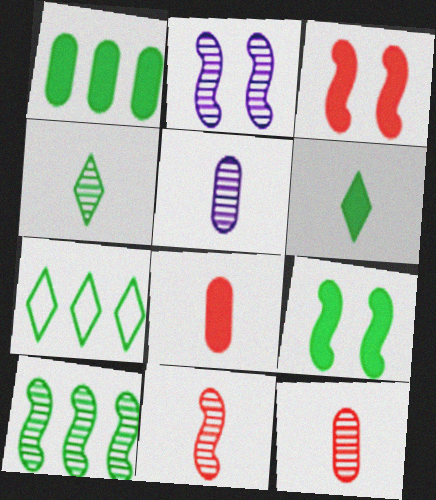[[1, 6, 9], 
[1, 7, 10], 
[2, 7, 8], 
[2, 10, 11], 
[3, 5, 7], 
[4, 5, 11]]